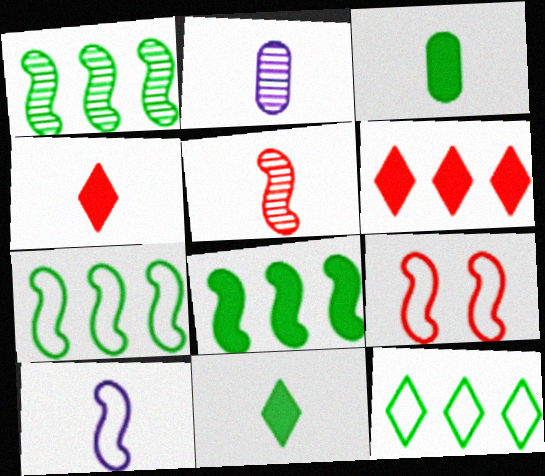[[1, 7, 8], 
[7, 9, 10]]